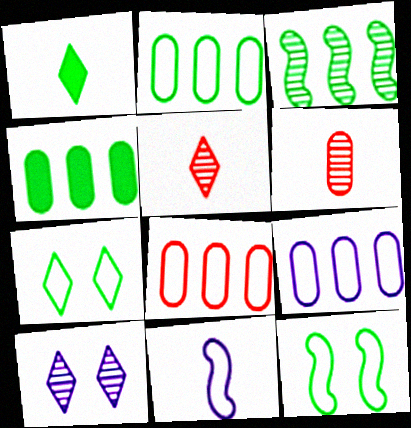[[1, 6, 11], 
[2, 8, 9], 
[3, 6, 10], 
[7, 8, 11]]